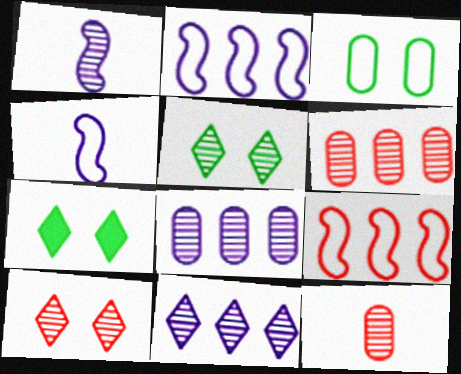[[1, 5, 6], 
[2, 7, 12], 
[4, 6, 7]]